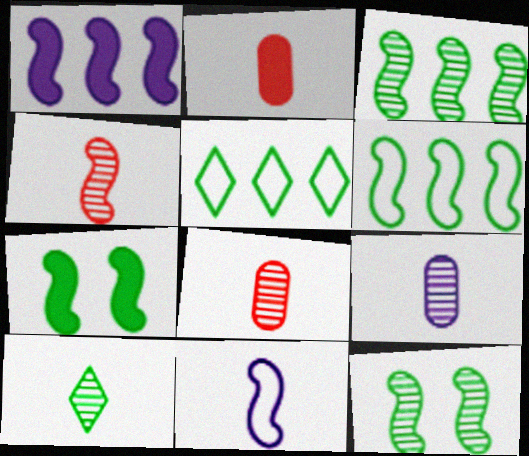[[2, 10, 11], 
[4, 9, 10]]